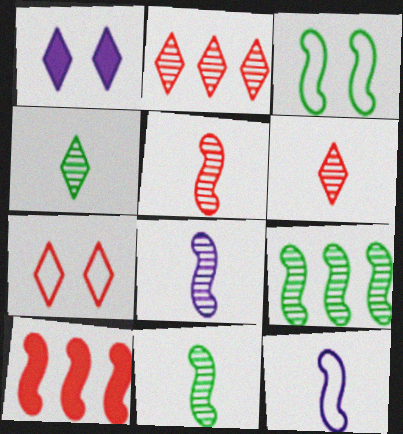[[3, 8, 10], 
[5, 8, 11]]